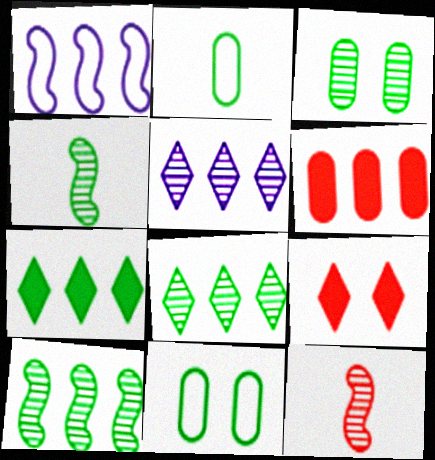[[1, 6, 8], 
[3, 4, 8], 
[3, 5, 12], 
[4, 7, 11]]